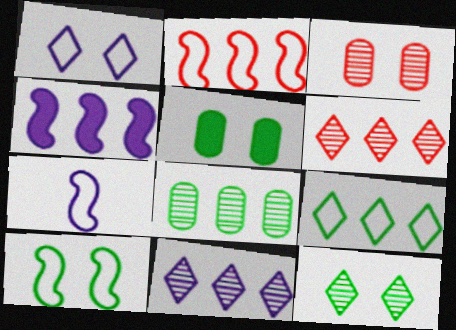[[2, 7, 10], 
[5, 6, 7], 
[5, 10, 12]]